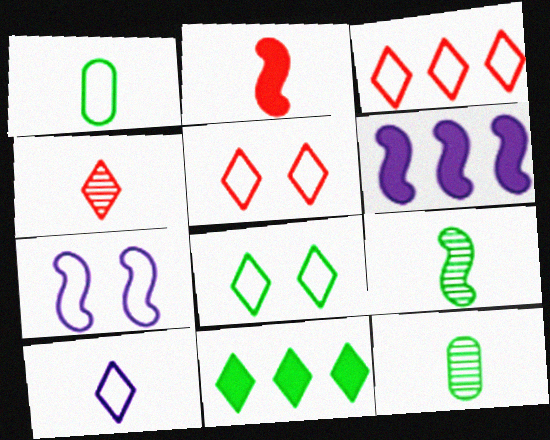[[1, 3, 7], 
[2, 10, 12], 
[3, 8, 10], 
[5, 6, 12]]